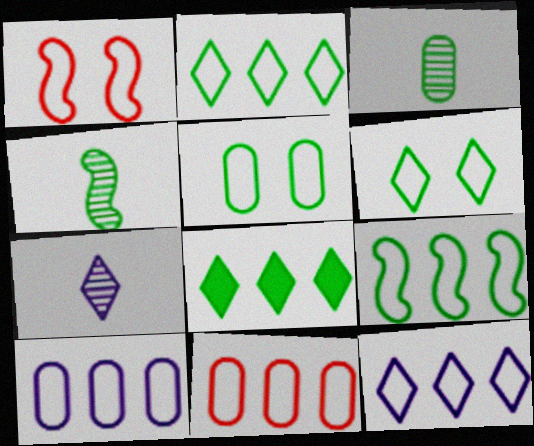[[4, 5, 8], 
[9, 11, 12]]